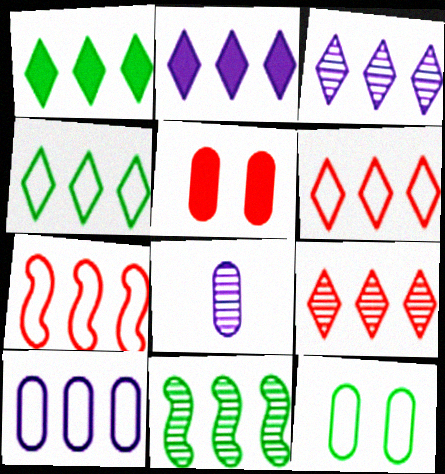[[1, 3, 6], 
[2, 4, 9], 
[4, 7, 10]]